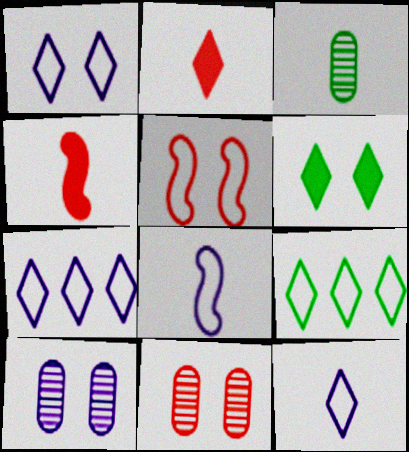[[1, 7, 12], 
[2, 3, 8], 
[3, 4, 12], 
[4, 9, 10], 
[5, 6, 10]]